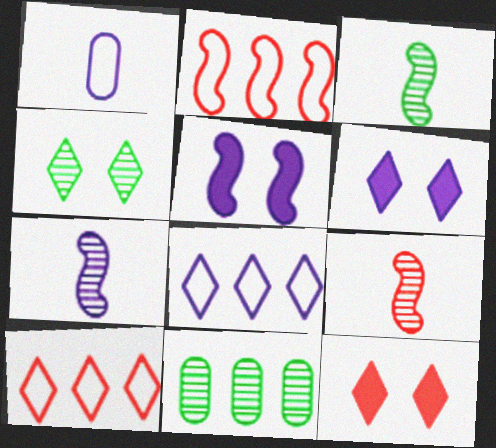[[2, 3, 5], 
[3, 4, 11], 
[3, 7, 9]]